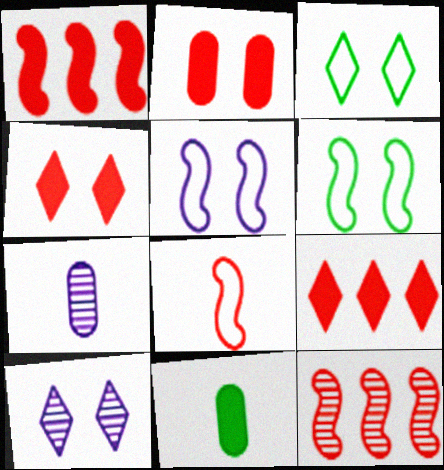[[1, 3, 7], 
[2, 6, 10], 
[3, 4, 10], 
[6, 7, 9]]